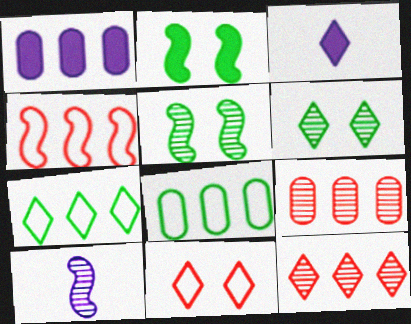[[1, 8, 9], 
[2, 4, 10], 
[6, 9, 10]]